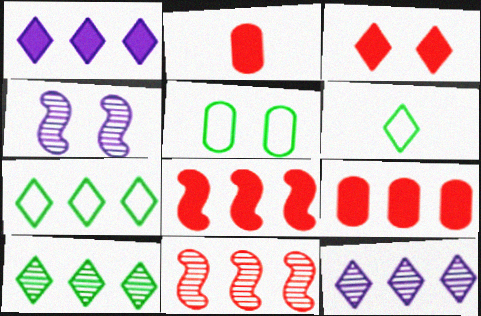[[2, 3, 8], 
[2, 4, 7], 
[3, 4, 5], 
[3, 6, 12], 
[4, 6, 9]]